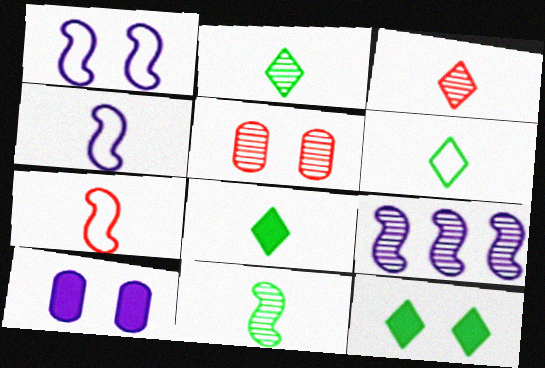[[1, 5, 12], 
[2, 5, 9], 
[2, 6, 8]]